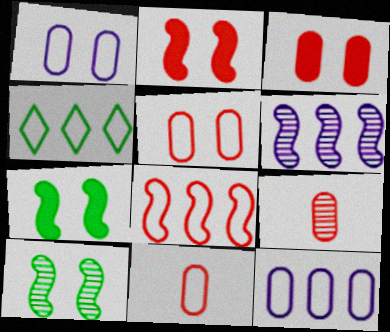[[4, 8, 12]]